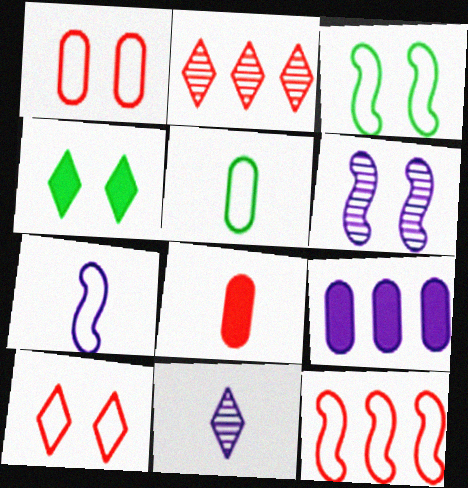[[1, 4, 6], 
[3, 7, 12]]